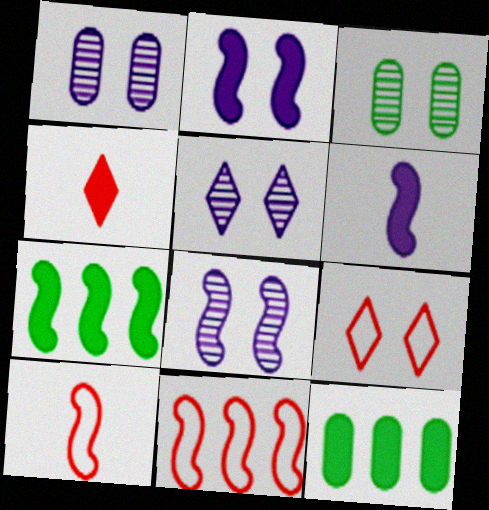[[1, 5, 8], 
[2, 3, 9], 
[2, 4, 12], 
[5, 10, 12], 
[7, 8, 10]]